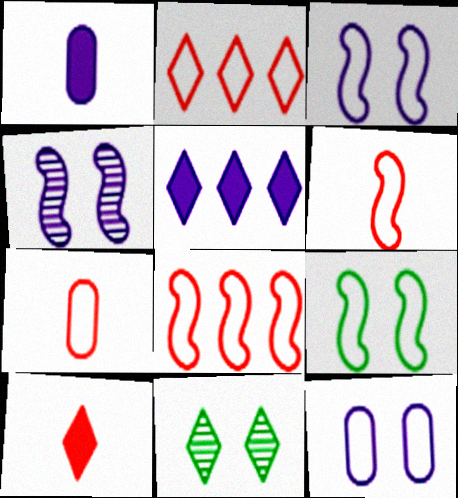[[1, 8, 11]]